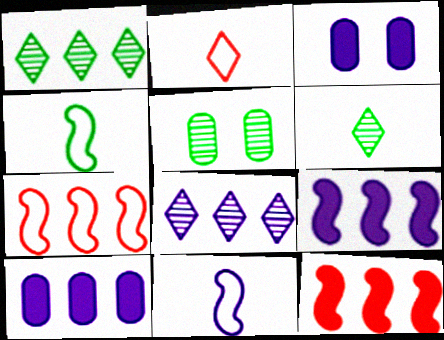[[1, 7, 10], 
[2, 5, 9], 
[3, 6, 7], 
[3, 8, 11]]